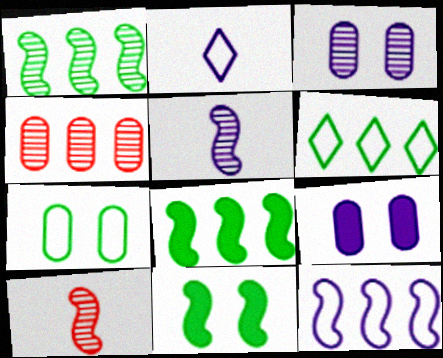[[2, 4, 11], 
[6, 9, 10], 
[10, 11, 12]]